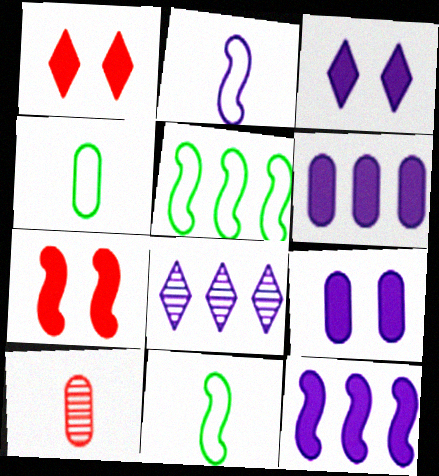[[2, 8, 9], 
[3, 5, 10], 
[4, 7, 8]]